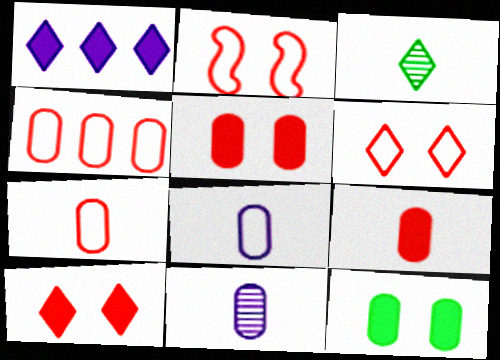[[1, 3, 6], 
[4, 11, 12]]